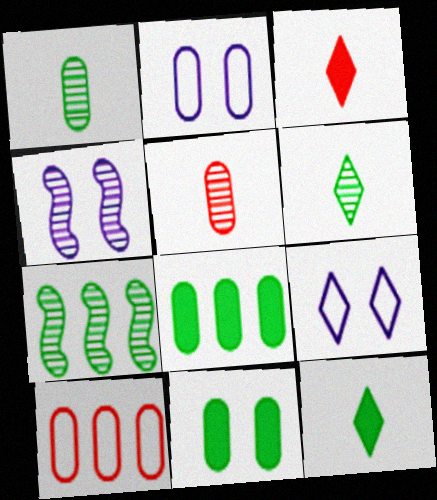[[2, 3, 7], 
[2, 5, 8], 
[4, 10, 12]]